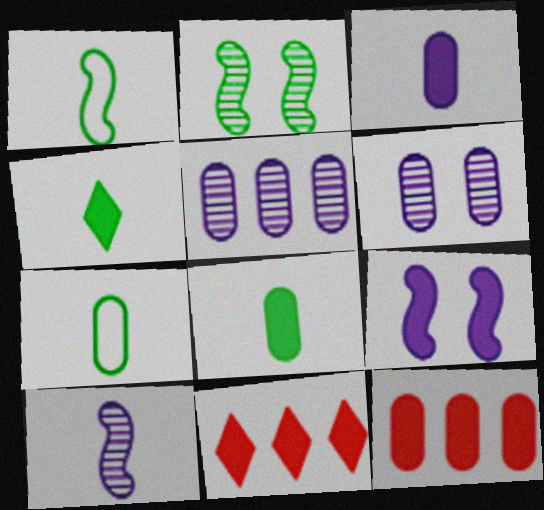[[1, 6, 11], 
[4, 9, 12], 
[6, 7, 12], 
[8, 9, 11]]